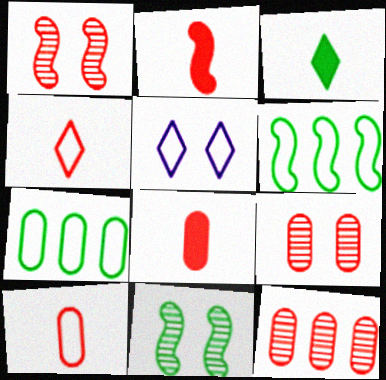[[3, 7, 11], 
[5, 6, 10]]